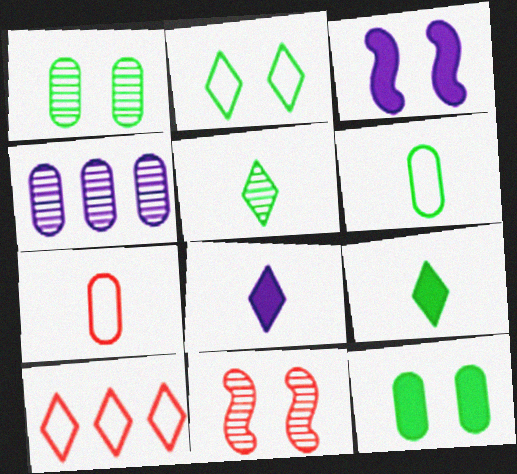[[4, 5, 11], 
[4, 7, 12]]